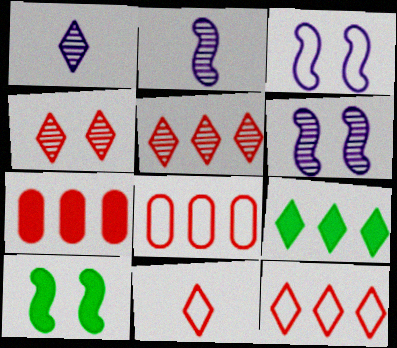[[1, 8, 10]]